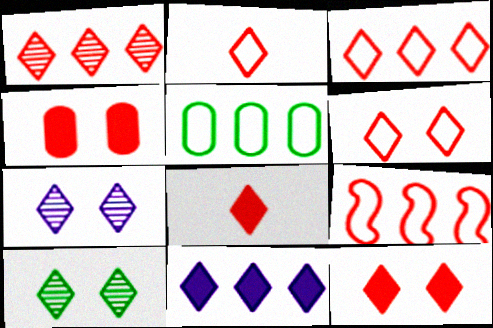[[1, 2, 12], 
[1, 6, 8], 
[2, 3, 6], 
[2, 10, 11]]